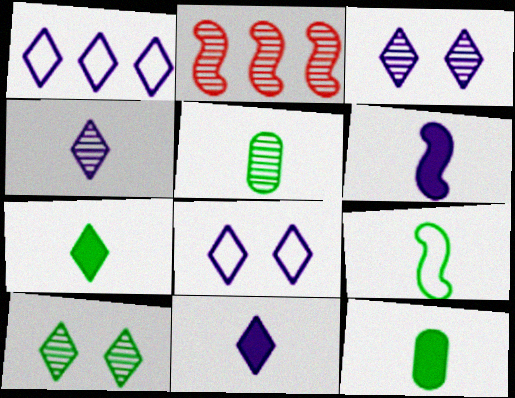[[1, 3, 11], 
[2, 3, 5], 
[2, 8, 12], 
[5, 7, 9]]